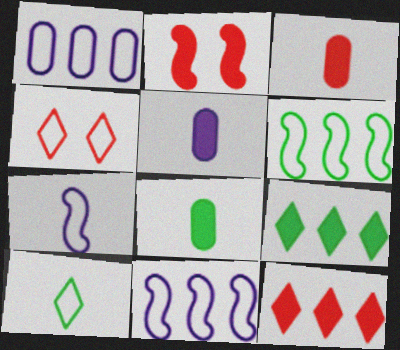[[2, 3, 12], 
[2, 5, 9], 
[3, 5, 8]]